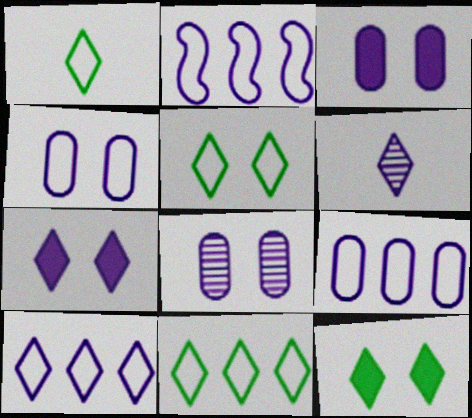[[1, 5, 11], 
[2, 3, 6], 
[2, 9, 10], 
[3, 4, 8], 
[6, 7, 10]]